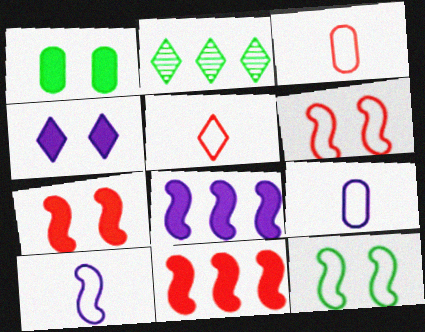[[1, 4, 7], 
[2, 4, 5], 
[2, 7, 9]]